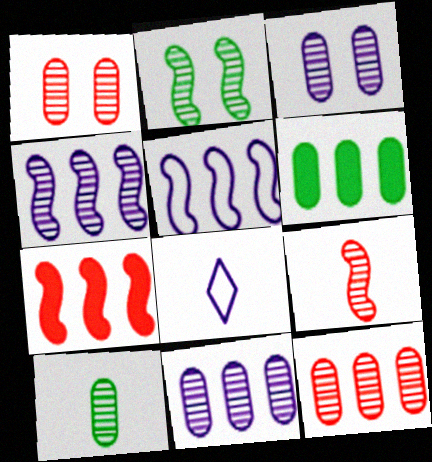[[1, 10, 11], 
[2, 4, 9], 
[3, 10, 12]]